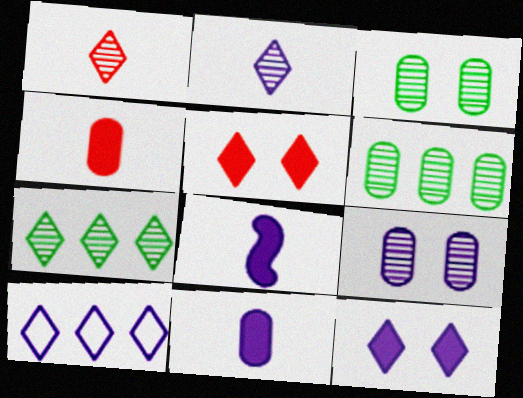[[2, 10, 12], 
[8, 9, 10]]